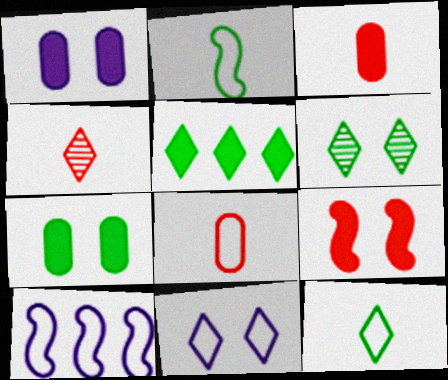[[3, 6, 10], 
[4, 5, 11], 
[4, 7, 10], 
[5, 6, 12]]